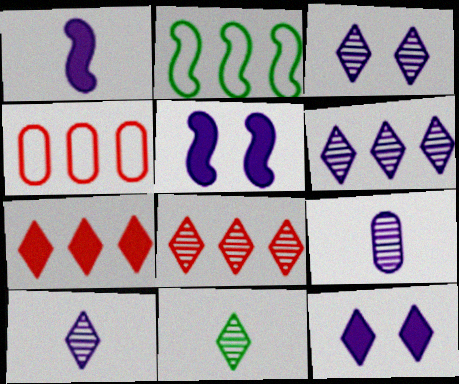[[3, 6, 10], 
[3, 8, 11], 
[4, 5, 11]]